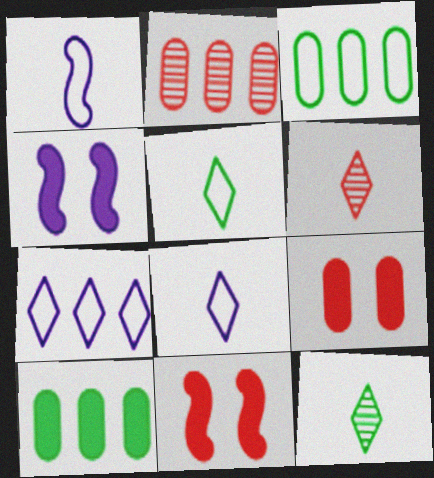[[2, 4, 5], 
[3, 4, 6]]